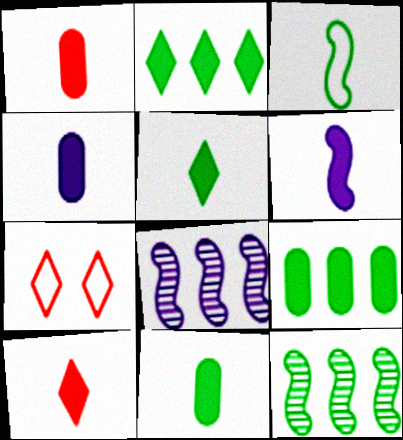[[1, 4, 11], 
[1, 5, 6], 
[4, 7, 12], 
[6, 10, 11], 
[7, 8, 11]]